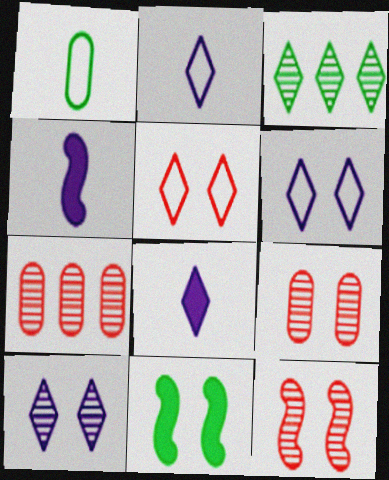[[1, 3, 11], 
[2, 7, 11], 
[3, 5, 8], 
[6, 9, 11]]